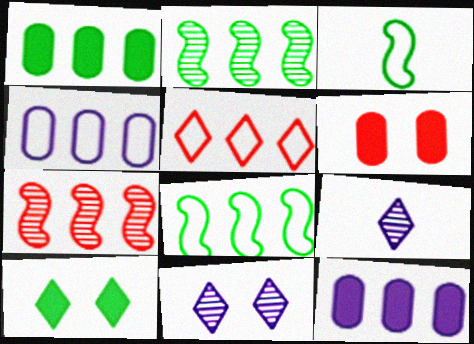[[2, 5, 12], 
[4, 5, 8], 
[5, 9, 10], 
[6, 8, 9]]